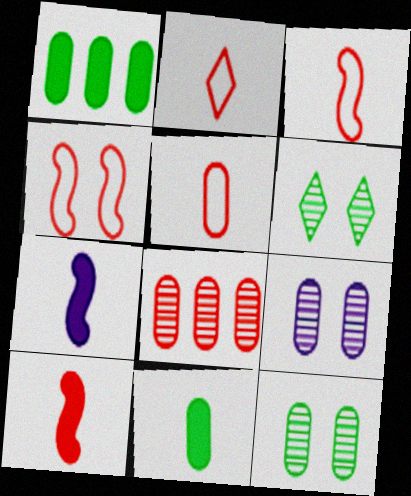[[1, 5, 9], 
[2, 3, 5]]